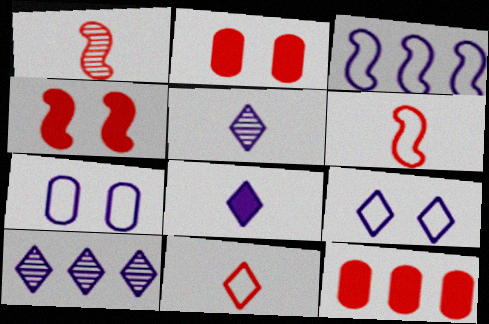[[8, 9, 10]]